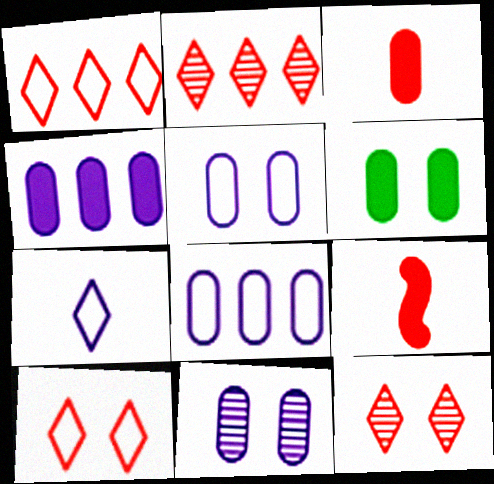[[3, 4, 6]]